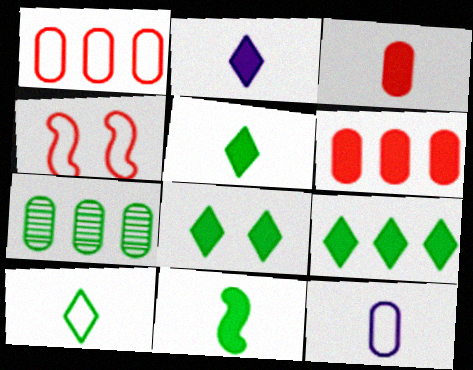[[2, 3, 11], 
[2, 4, 7], 
[5, 8, 9]]